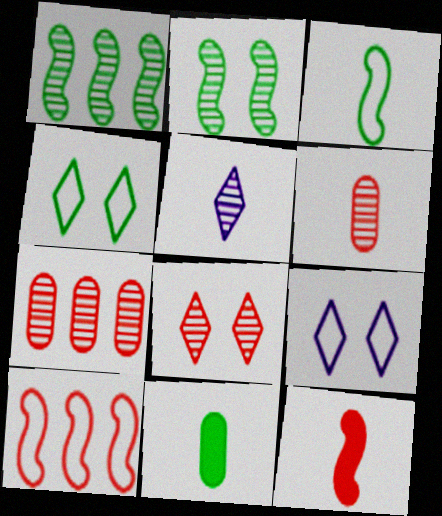[[1, 4, 11], 
[2, 5, 7]]